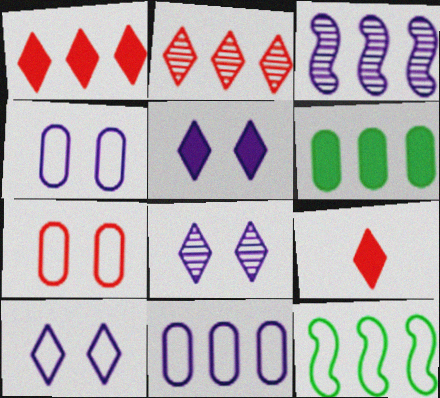[[5, 8, 10]]